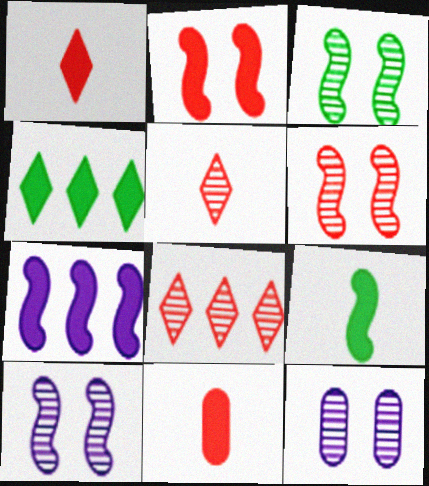[[2, 7, 9], 
[3, 6, 10]]